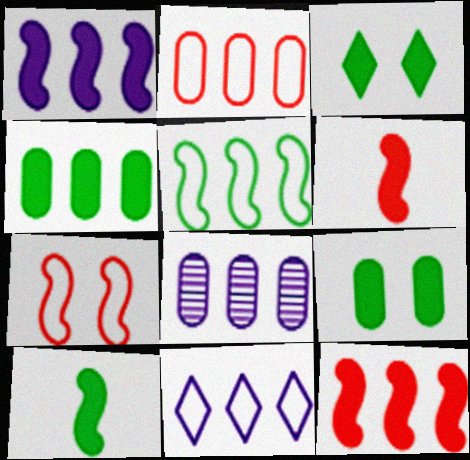[[1, 8, 11], 
[2, 4, 8], 
[2, 5, 11], 
[3, 4, 10]]